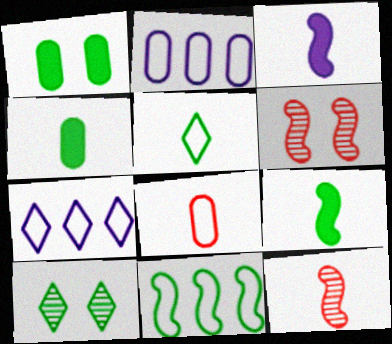[[1, 7, 12], 
[3, 6, 11], 
[4, 6, 7], 
[4, 10, 11]]